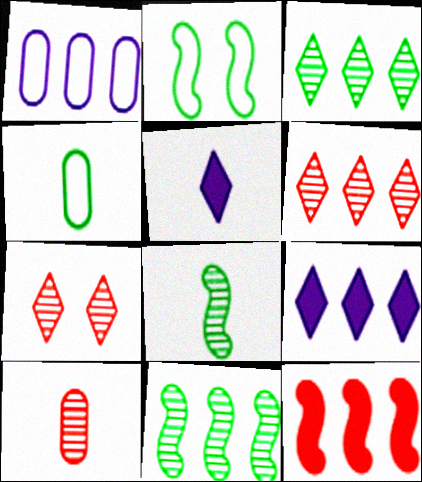[[1, 3, 12], 
[2, 9, 10]]